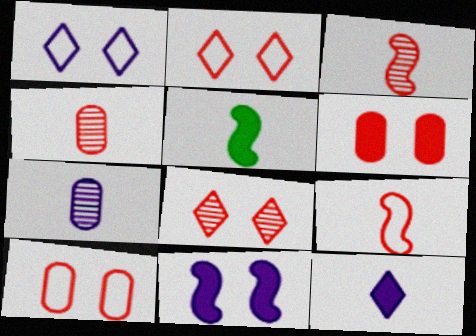[]